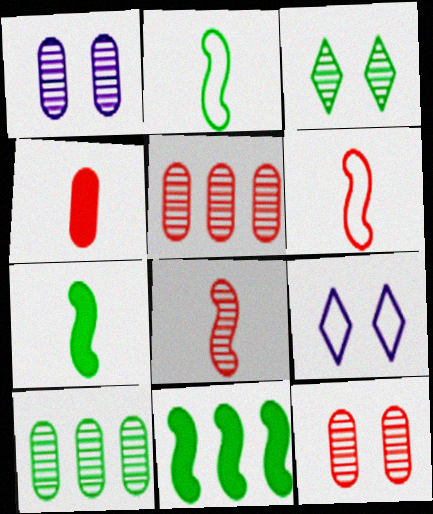[[5, 7, 9]]